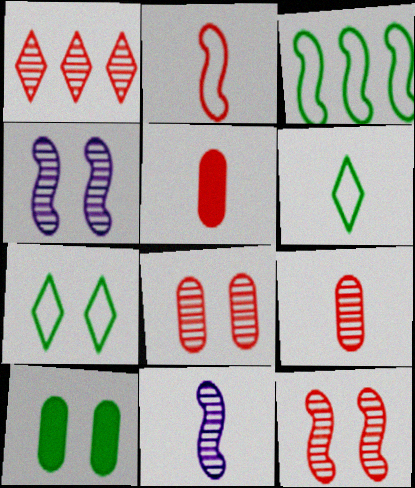[[1, 9, 12], 
[5, 6, 11]]